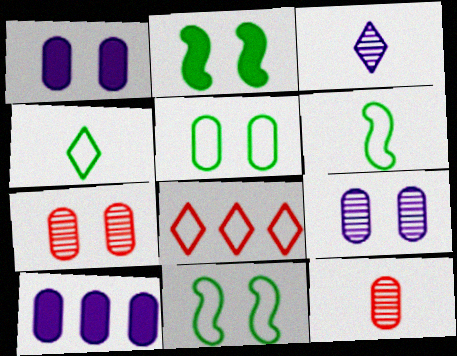[[1, 5, 7], 
[5, 10, 12]]